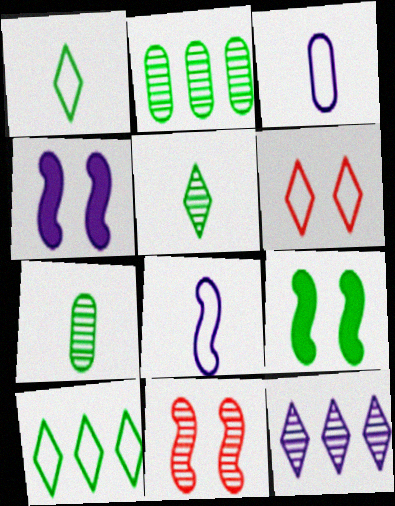[[1, 2, 9], 
[3, 4, 12], 
[7, 9, 10], 
[7, 11, 12]]